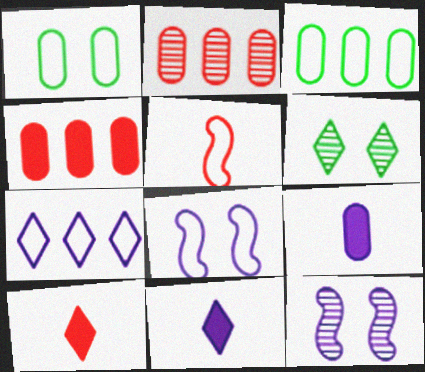[[1, 2, 9], 
[1, 5, 7], 
[3, 10, 12], 
[6, 7, 10], 
[7, 9, 12]]